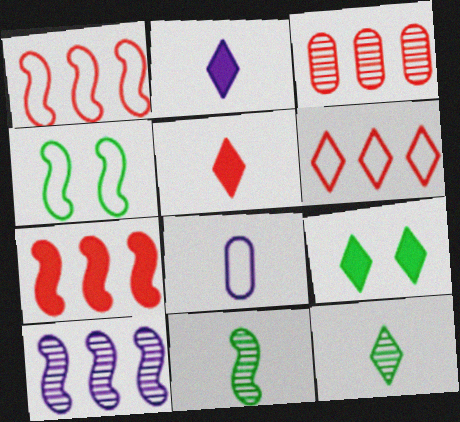[[2, 3, 4], 
[3, 6, 7], 
[4, 6, 8], 
[5, 8, 11]]